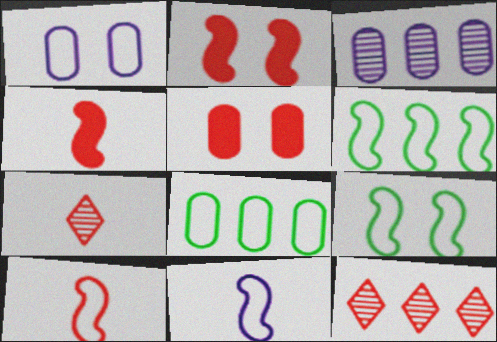[[5, 10, 12]]